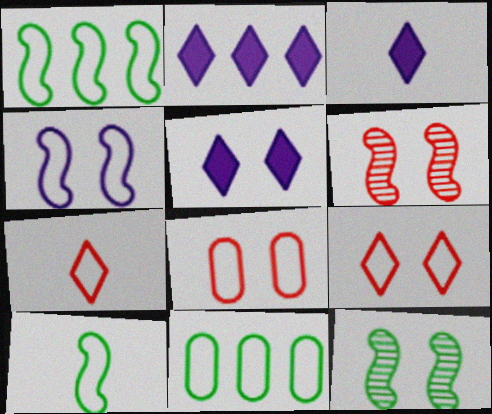[[2, 3, 5], 
[3, 6, 11], 
[4, 7, 11], 
[5, 8, 12]]